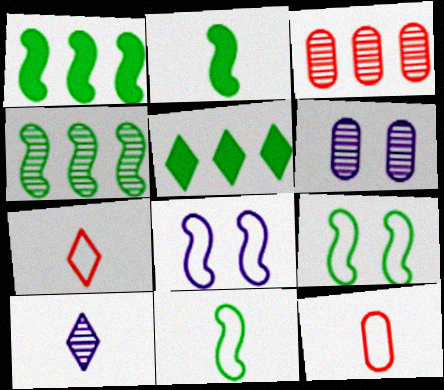[[1, 6, 7], 
[2, 4, 9], 
[2, 10, 12]]